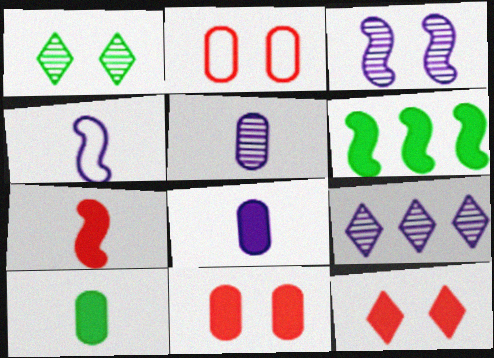[[3, 5, 9], 
[6, 8, 12]]